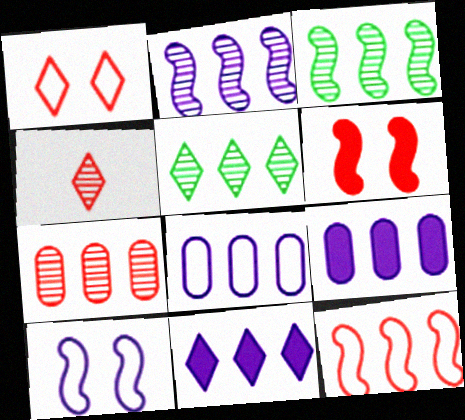[[2, 5, 7], 
[2, 8, 11], 
[5, 9, 12]]